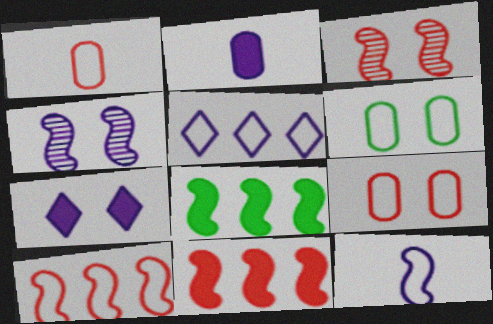[[2, 4, 5], 
[3, 6, 7], 
[3, 8, 12]]